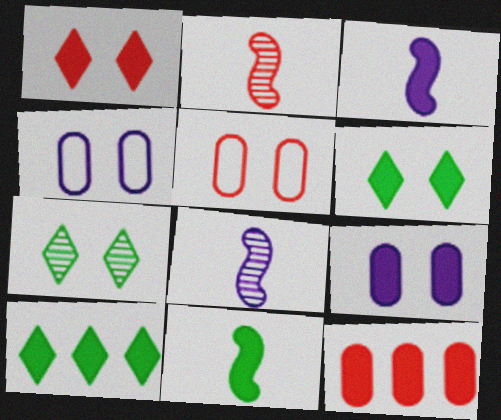[[2, 4, 10], 
[3, 6, 12], 
[5, 8, 10]]